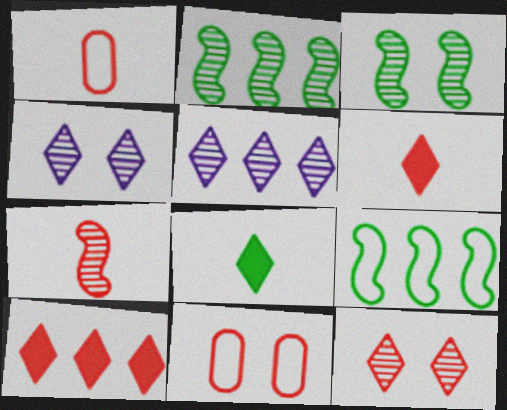[[1, 6, 7], 
[7, 10, 11]]